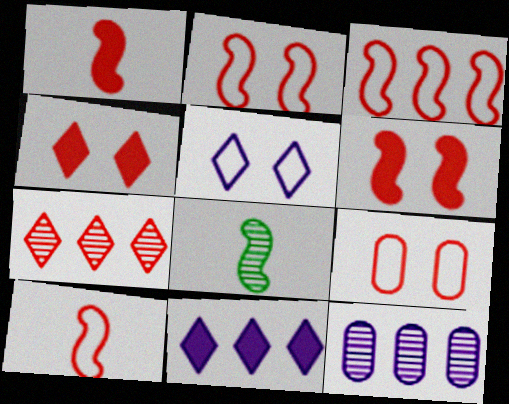[[1, 7, 9], 
[2, 3, 10], 
[8, 9, 11]]